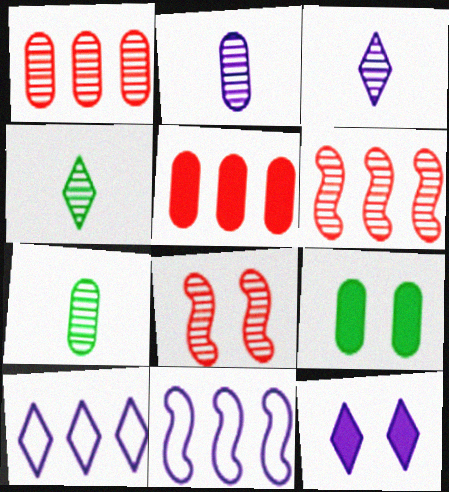[[2, 11, 12], 
[3, 10, 12]]